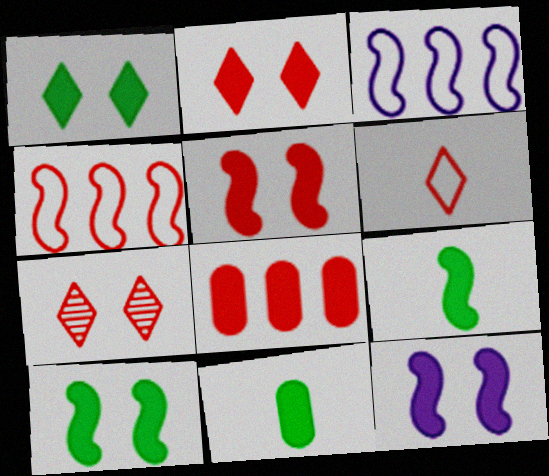[[3, 7, 11], 
[5, 10, 12]]